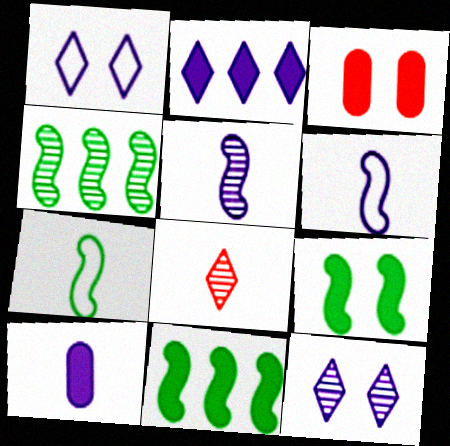[[4, 7, 9], 
[7, 8, 10]]